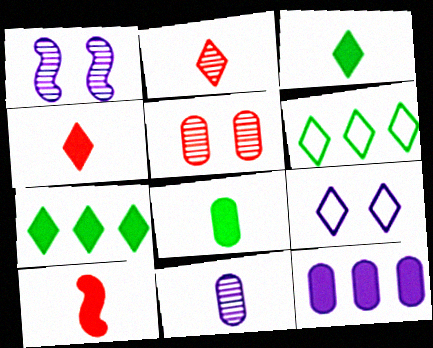[[2, 7, 9]]